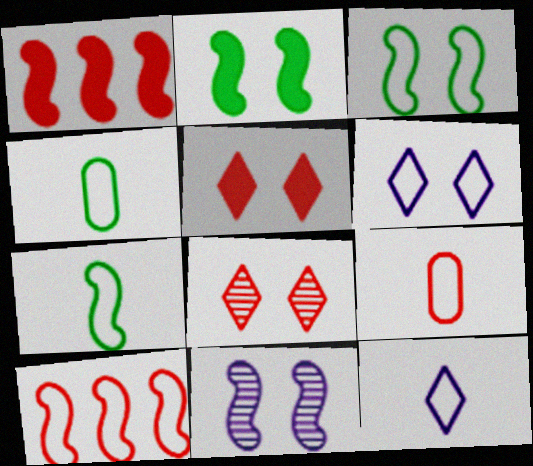[[1, 7, 11], 
[1, 8, 9], 
[4, 6, 10], 
[7, 9, 12]]